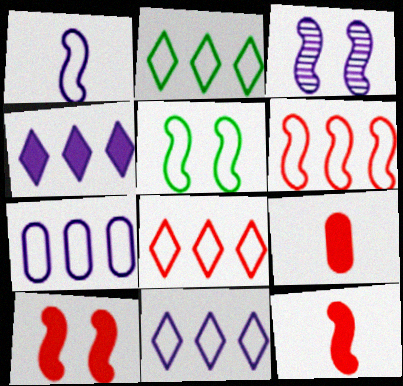[[1, 5, 6], 
[2, 3, 9], 
[2, 6, 7], 
[2, 8, 11], 
[3, 5, 10]]